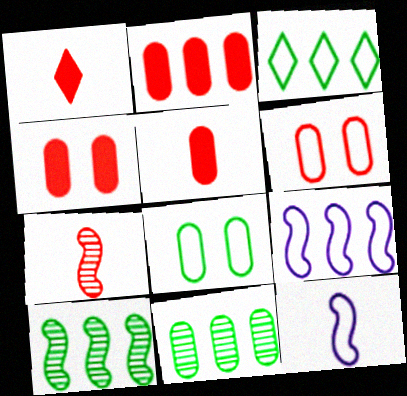[[2, 4, 5], 
[3, 6, 12]]